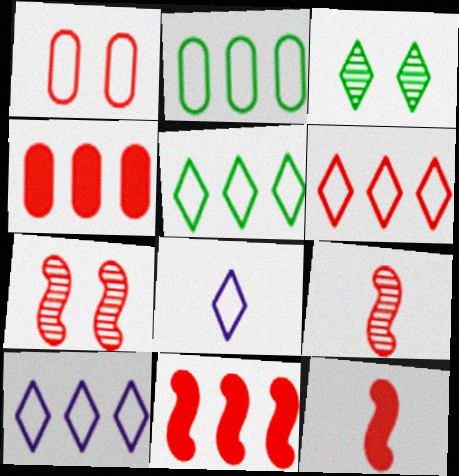[[5, 6, 10]]